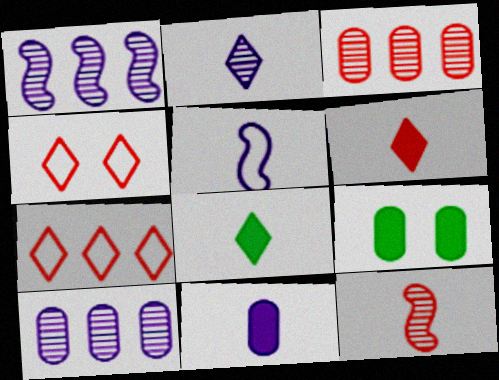[[2, 5, 11]]